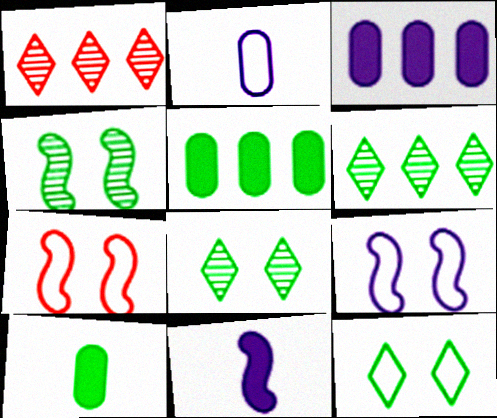[[1, 9, 10]]